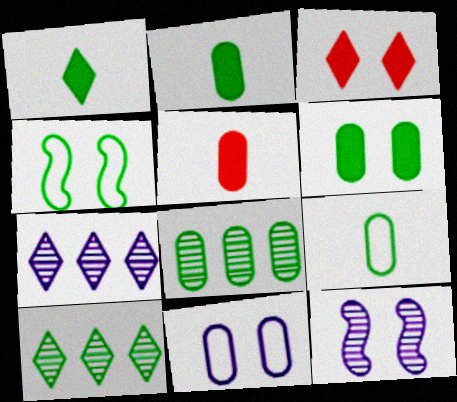[[1, 4, 8], 
[2, 4, 10], 
[4, 5, 7], 
[5, 8, 11], 
[6, 8, 9]]